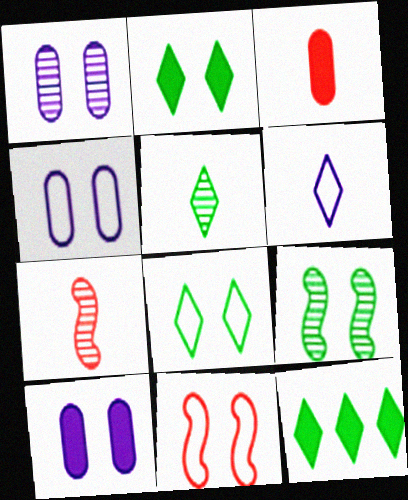[[1, 2, 11], 
[1, 4, 10], 
[4, 7, 12], 
[4, 8, 11], 
[5, 8, 12]]